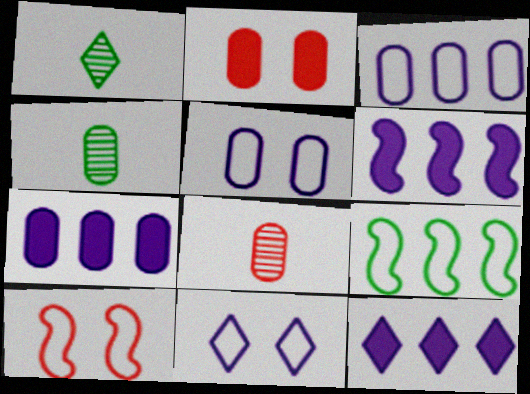[[1, 7, 10], 
[2, 3, 4], 
[4, 10, 12], 
[6, 7, 12]]